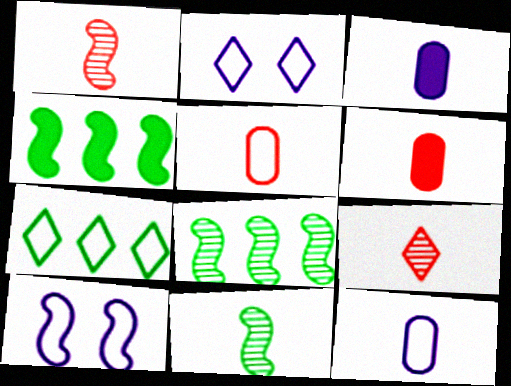[[1, 4, 10], 
[2, 6, 8], 
[5, 7, 10]]